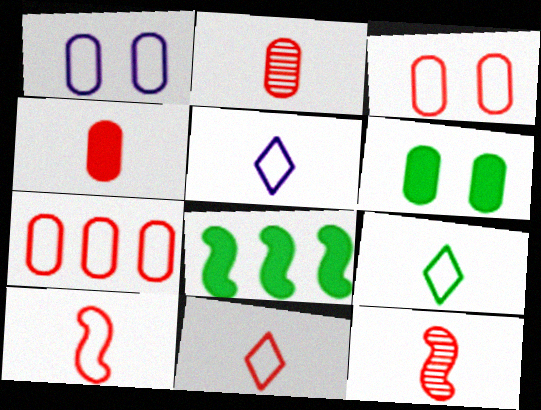[[4, 11, 12], 
[5, 9, 11]]